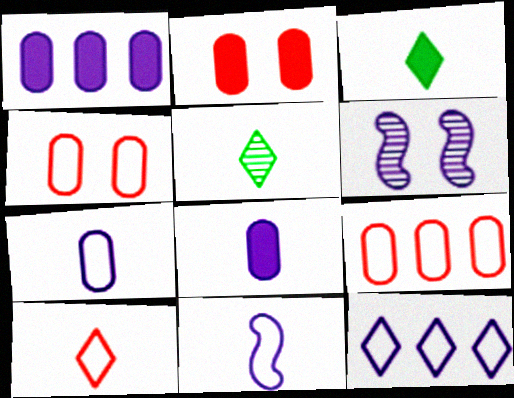[[3, 6, 9], 
[6, 8, 12]]